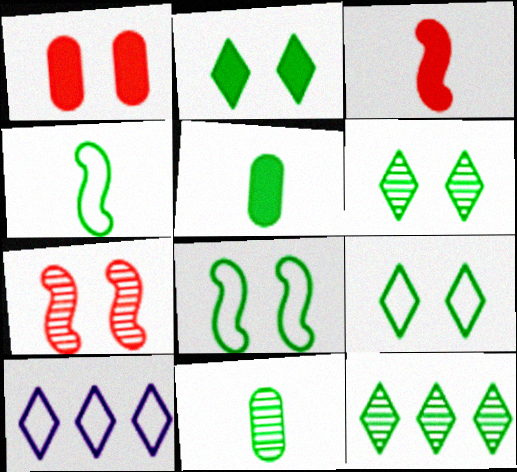[[2, 6, 9], 
[5, 7, 10], 
[5, 8, 12]]